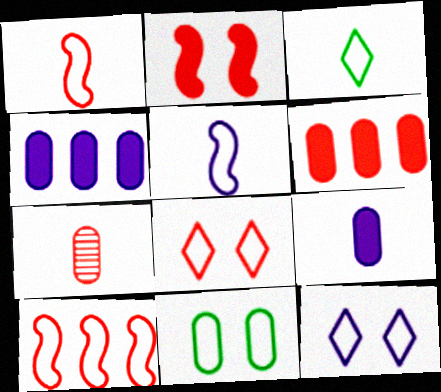[[4, 7, 11]]